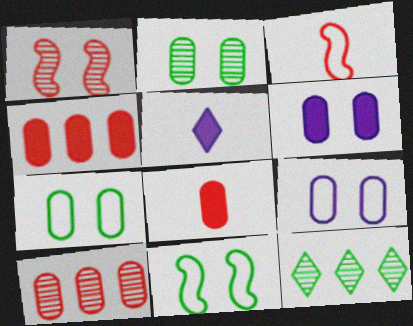[[3, 6, 12], 
[5, 10, 11]]